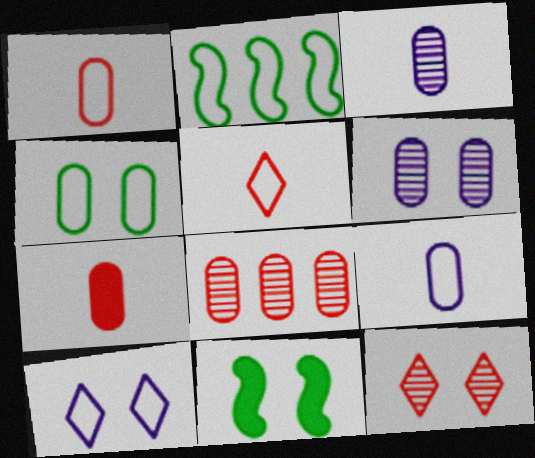[[1, 2, 10]]